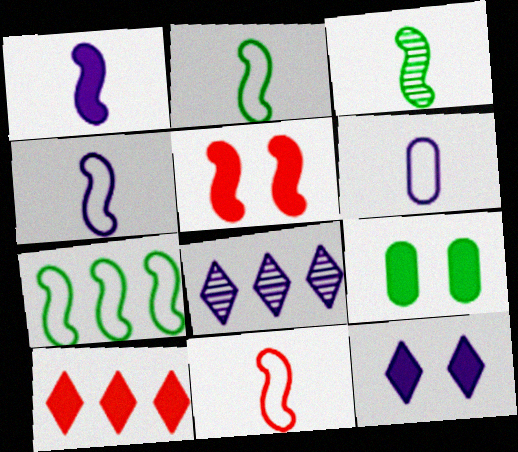[[1, 3, 11], 
[1, 9, 10], 
[2, 4, 11], 
[5, 9, 12], 
[8, 9, 11]]